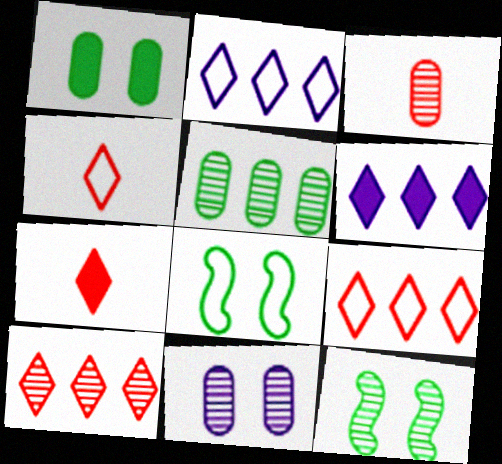[[3, 5, 11], 
[3, 6, 8]]